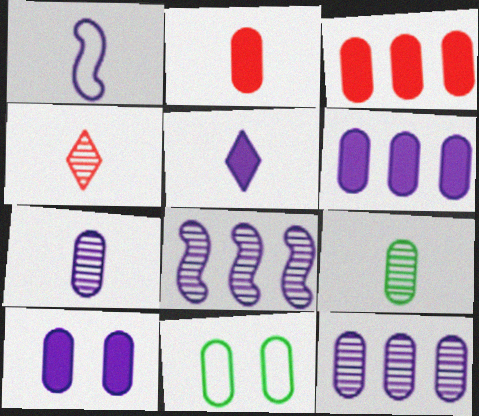[[1, 5, 7], 
[2, 11, 12], 
[3, 7, 11]]